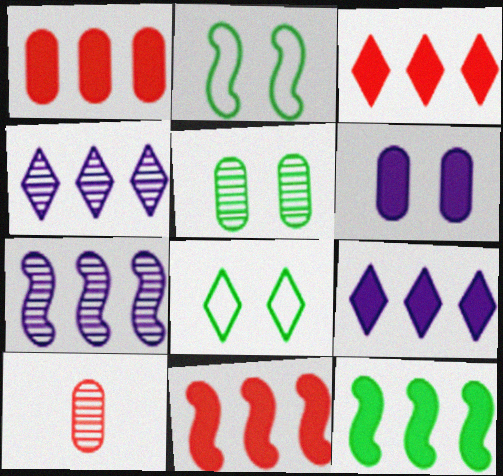[[1, 3, 11], 
[1, 9, 12], 
[2, 9, 10]]